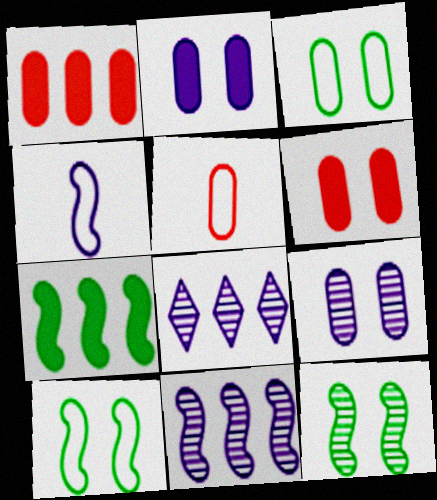[[2, 4, 8], 
[3, 6, 9]]